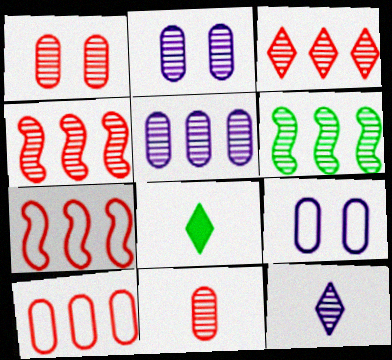[[1, 6, 12], 
[2, 7, 8], 
[3, 5, 6], 
[4, 8, 9]]